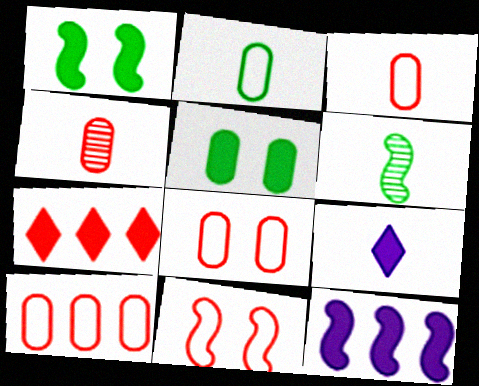[[3, 6, 9], 
[3, 8, 10], 
[4, 7, 11], 
[6, 11, 12]]